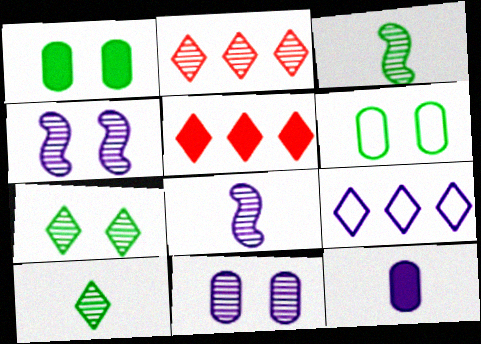[[2, 3, 11], 
[4, 9, 12], 
[5, 6, 8]]